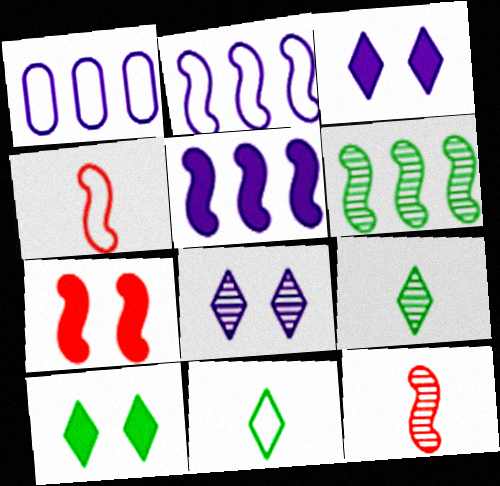[[1, 7, 9], 
[1, 10, 12]]